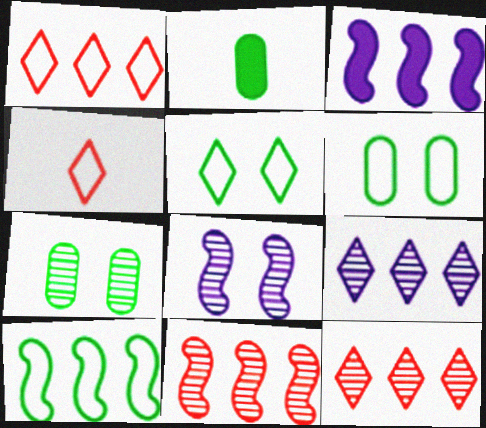[[1, 2, 8], 
[3, 4, 7], 
[3, 10, 11]]